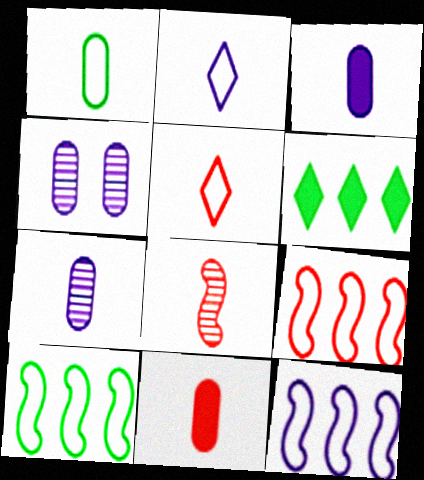[[1, 7, 11], 
[5, 8, 11], 
[9, 10, 12]]